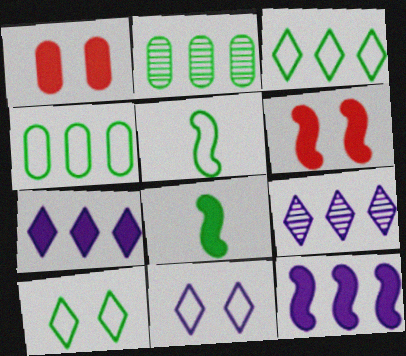[[1, 5, 9], 
[1, 7, 8], 
[2, 8, 10], 
[4, 5, 10], 
[6, 8, 12]]